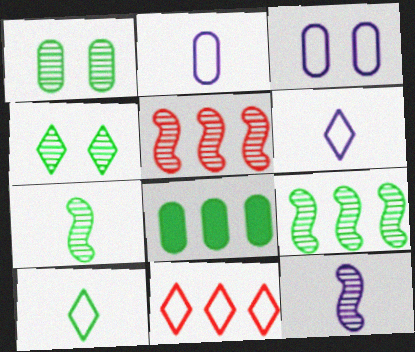[]